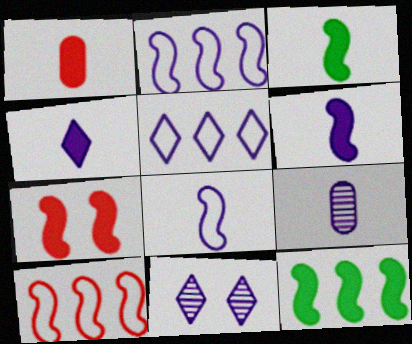[[1, 3, 4], 
[4, 5, 11], 
[4, 8, 9], 
[6, 7, 12]]